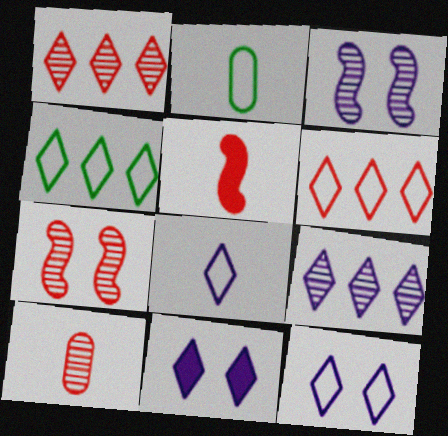[[1, 7, 10], 
[8, 9, 11]]